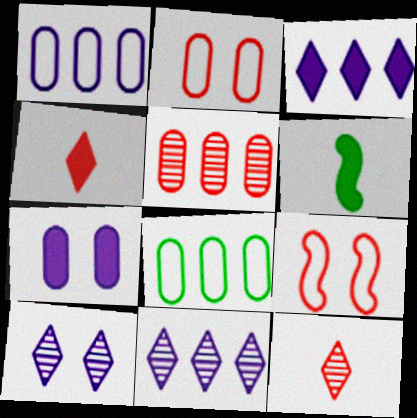[[2, 6, 11], 
[4, 5, 9]]